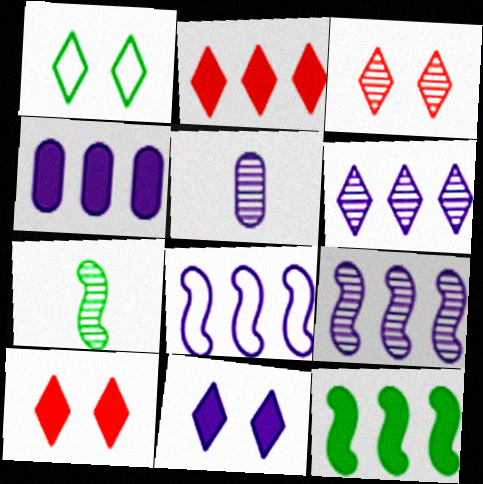[[1, 3, 11], 
[2, 4, 12], 
[4, 6, 8], 
[5, 8, 11]]